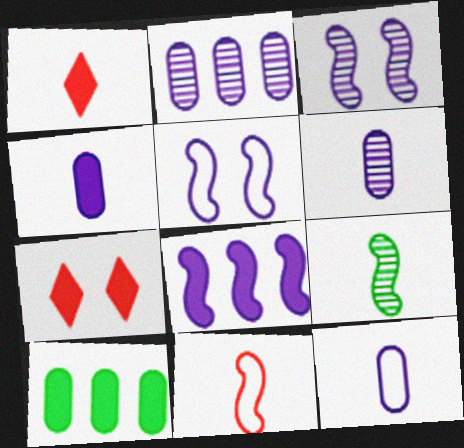[[1, 9, 12], 
[4, 6, 12]]